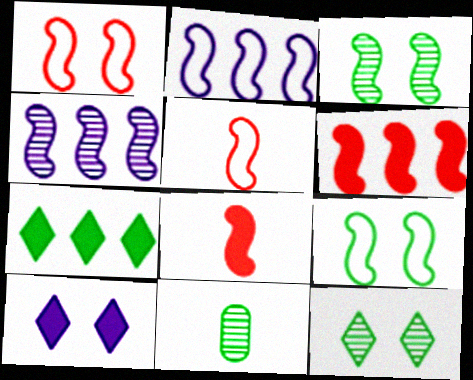[[2, 3, 8], 
[2, 5, 9], 
[4, 8, 9], 
[7, 9, 11]]